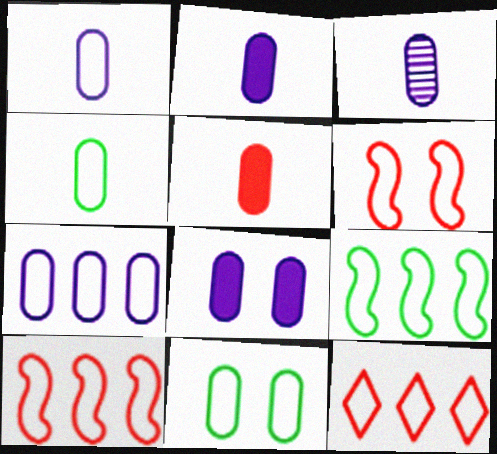[[1, 2, 3], 
[3, 4, 5], 
[3, 7, 8], 
[7, 9, 12]]